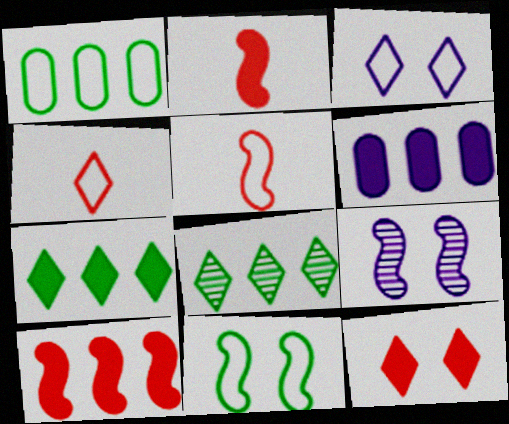[[1, 3, 5], 
[6, 7, 10]]